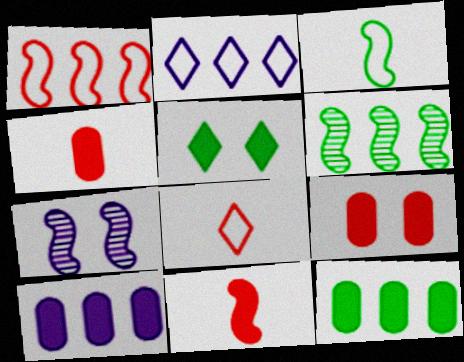[[5, 10, 11], 
[7, 8, 12]]